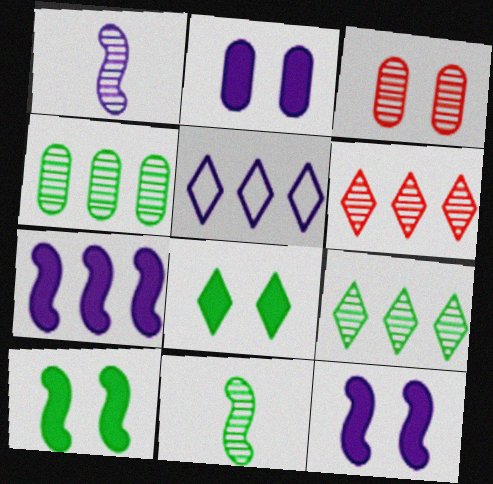[[1, 2, 5], 
[1, 3, 9]]